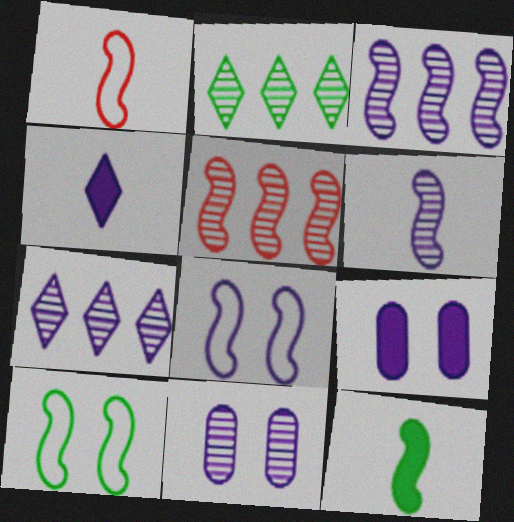[[1, 2, 9], 
[1, 6, 12], 
[5, 8, 12], 
[6, 7, 11]]